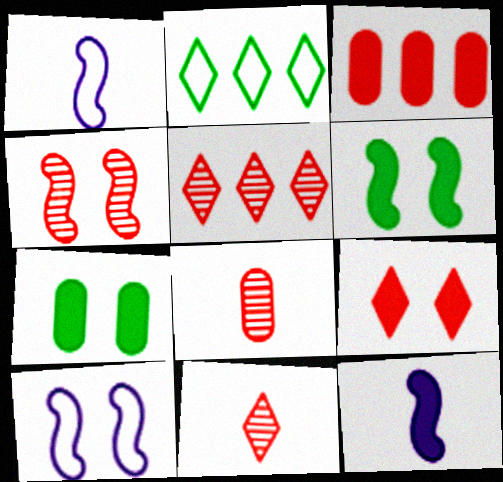[[1, 5, 7], 
[4, 5, 8], 
[4, 6, 10]]